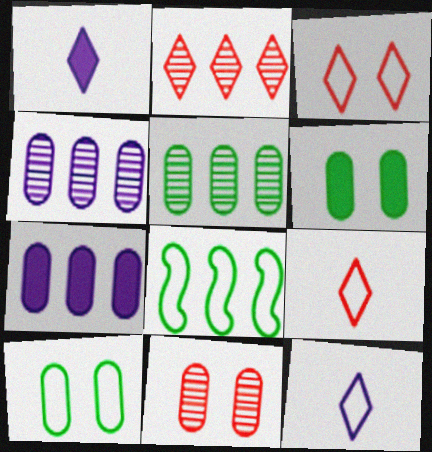[[1, 8, 11], 
[2, 7, 8]]